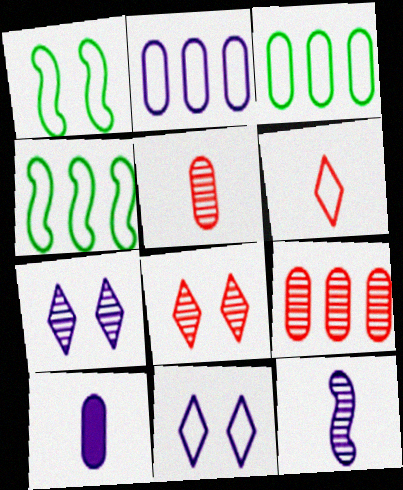[[1, 2, 6], 
[4, 8, 10]]